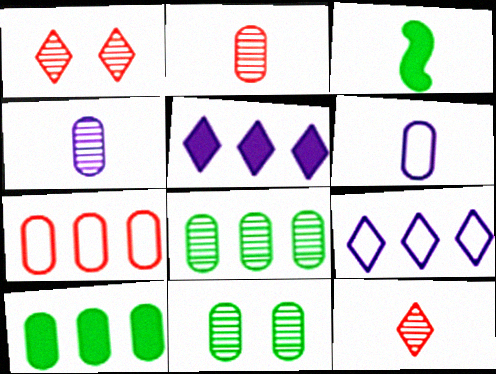[[3, 6, 12]]